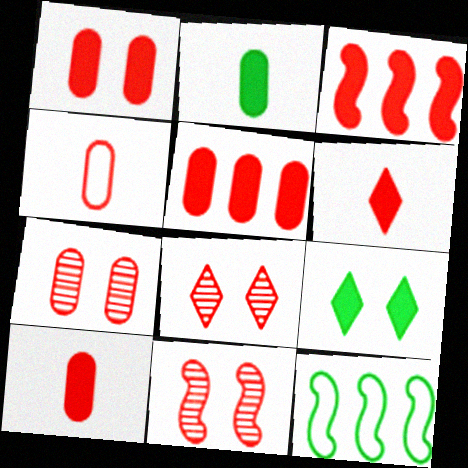[[1, 3, 6], 
[1, 5, 10], 
[3, 4, 8], 
[4, 5, 7], 
[7, 8, 11]]